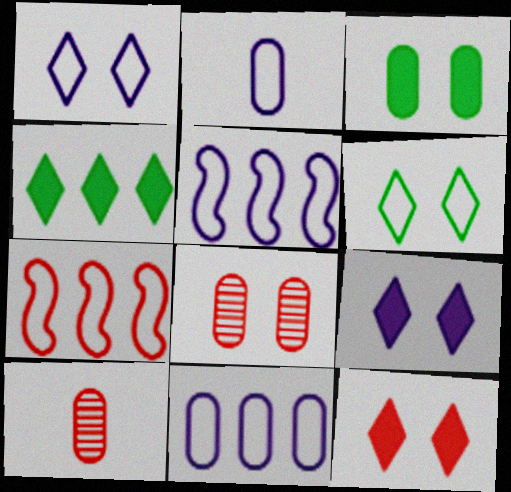[[1, 2, 5], 
[2, 6, 7], 
[3, 10, 11], 
[7, 10, 12]]